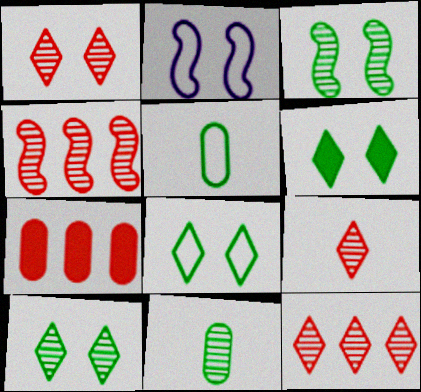[[1, 9, 12], 
[6, 8, 10]]